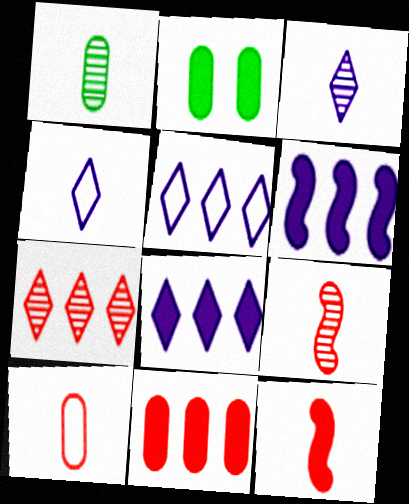[[1, 3, 9], 
[1, 4, 12], 
[2, 5, 9], 
[2, 8, 12]]